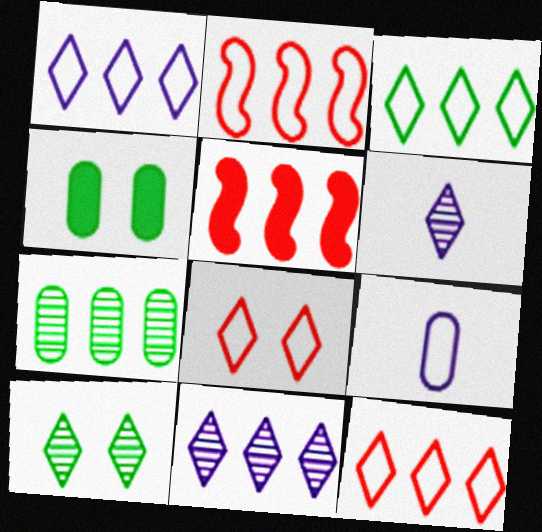[[1, 3, 12], 
[1, 5, 7], 
[2, 4, 6], 
[5, 9, 10]]